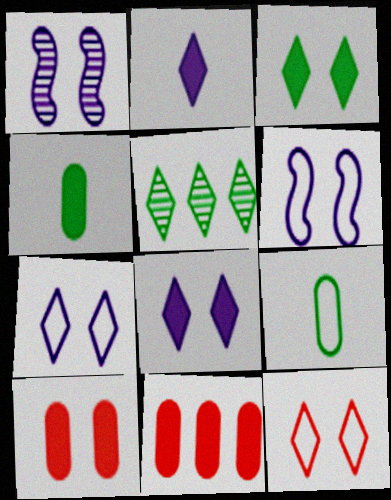[[2, 5, 12]]